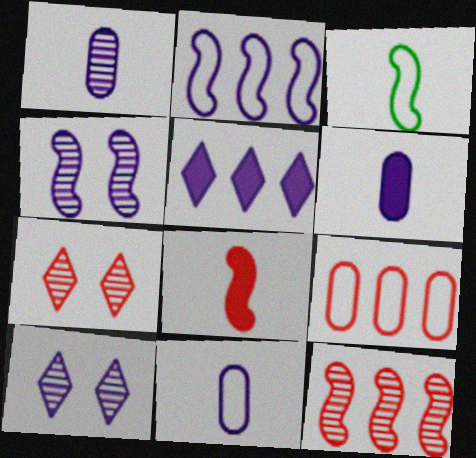[[1, 6, 11], 
[2, 6, 10], 
[4, 5, 11], 
[7, 8, 9]]